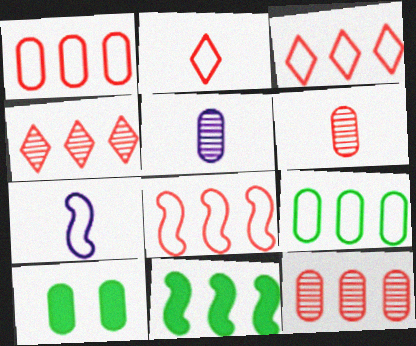[[1, 3, 8], 
[1, 5, 10], 
[4, 7, 10]]